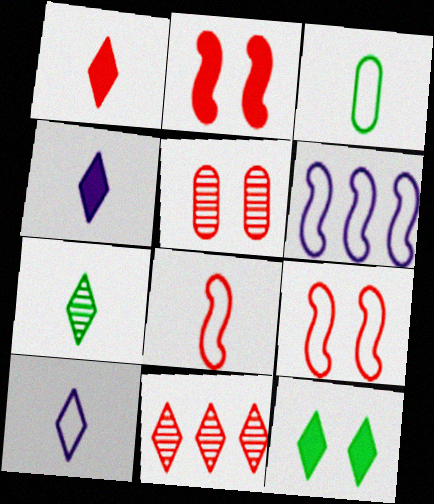[[1, 7, 10], 
[3, 8, 10], 
[10, 11, 12]]